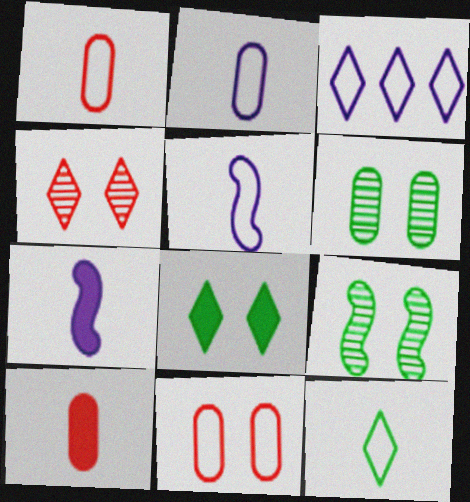[[1, 5, 12], 
[3, 9, 10]]